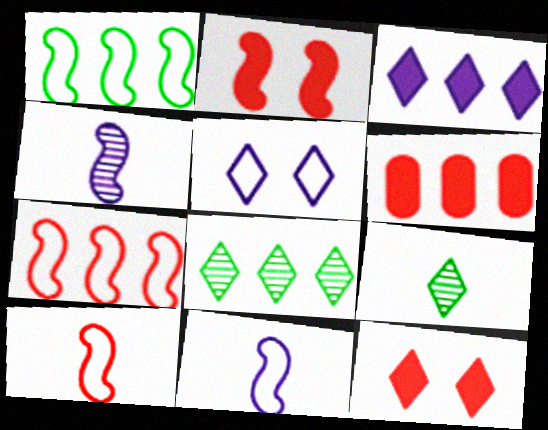[[1, 2, 4]]